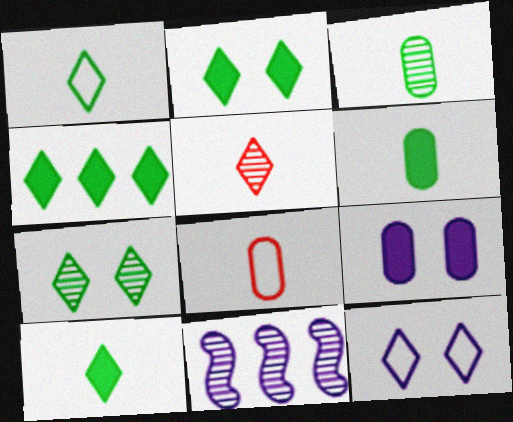[[1, 4, 7], 
[2, 4, 10], 
[2, 8, 11], 
[4, 5, 12]]